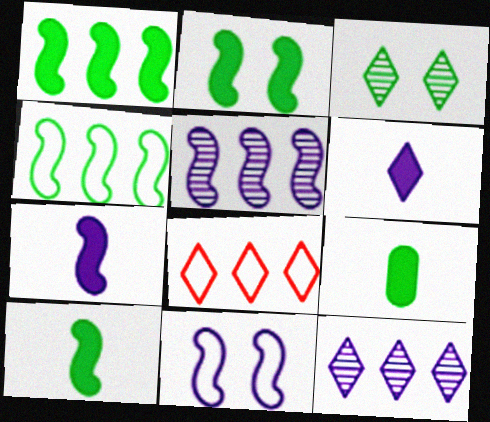[[1, 2, 10], 
[3, 4, 9], 
[3, 6, 8], 
[5, 7, 11]]